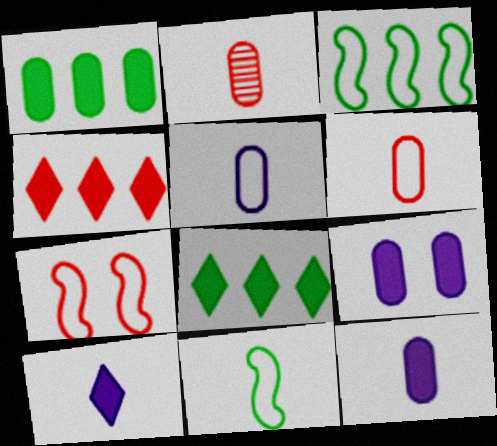[[2, 4, 7], 
[2, 10, 11]]